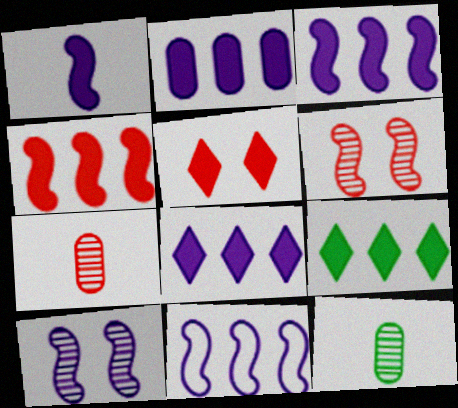[[1, 10, 11], 
[2, 3, 8], 
[2, 4, 9], 
[5, 11, 12]]